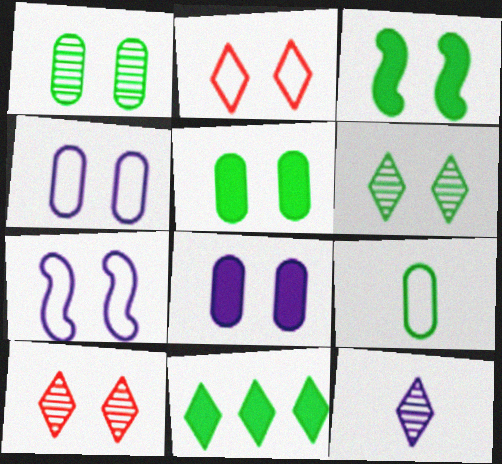[[2, 11, 12], 
[3, 4, 10], 
[5, 7, 10]]